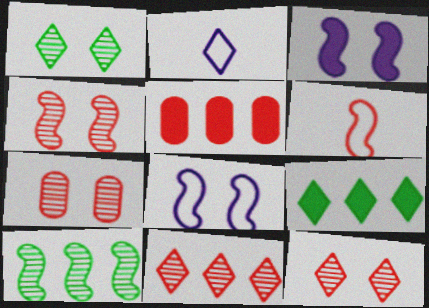[[2, 9, 12], 
[3, 6, 10], 
[4, 7, 12], 
[5, 6, 12]]